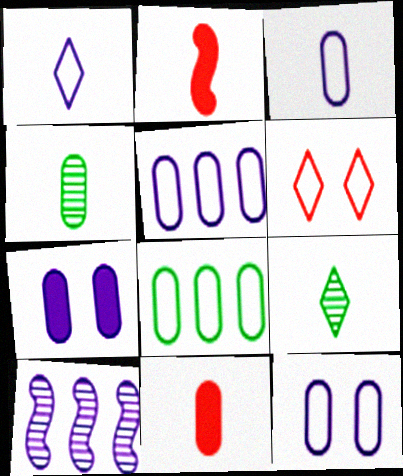[[1, 2, 4], 
[1, 7, 10], 
[2, 3, 9], 
[3, 4, 11], 
[3, 5, 12]]